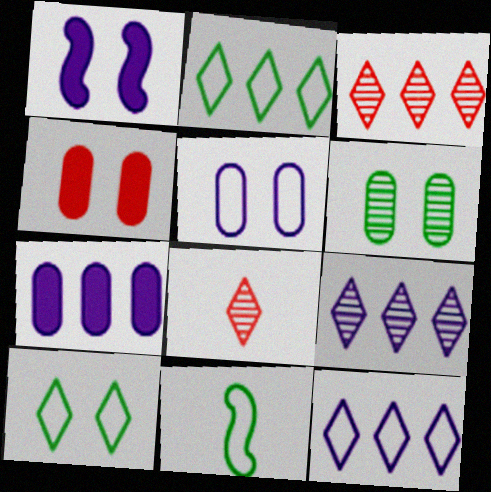[[4, 5, 6], 
[4, 9, 11]]